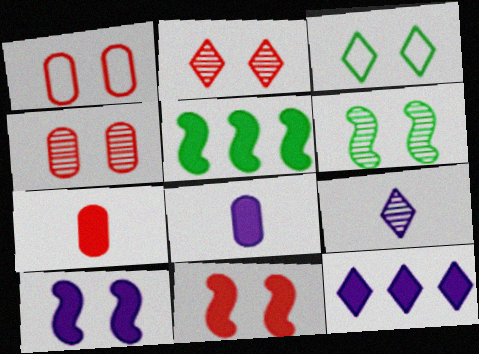[[1, 2, 11], 
[1, 5, 9], 
[3, 4, 10], 
[8, 10, 12]]